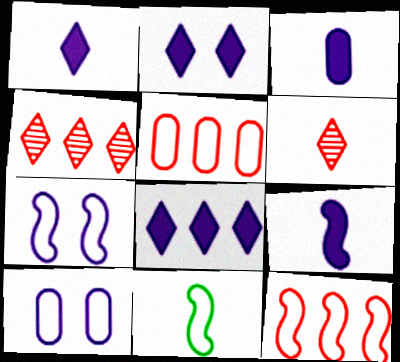[[1, 2, 8], 
[1, 3, 9], 
[3, 6, 11], 
[7, 11, 12]]